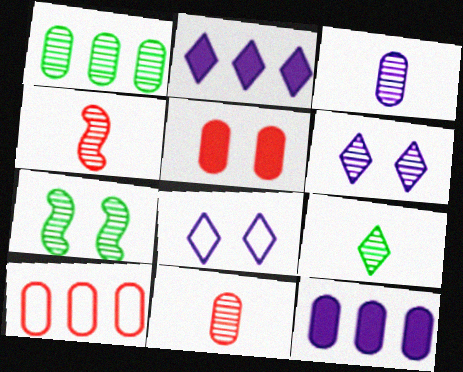[[1, 4, 6], 
[1, 7, 9], 
[1, 10, 12], 
[3, 4, 9], 
[5, 7, 8], 
[5, 10, 11]]